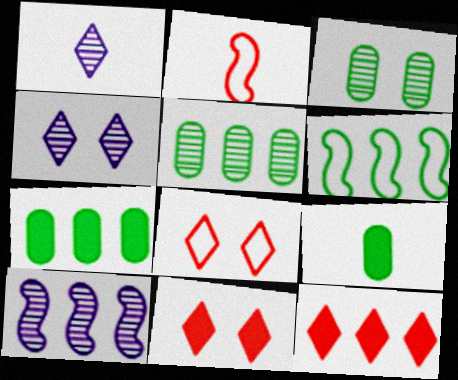[[1, 2, 9], 
[2, 4, 7], 
[8, 9, 10]]